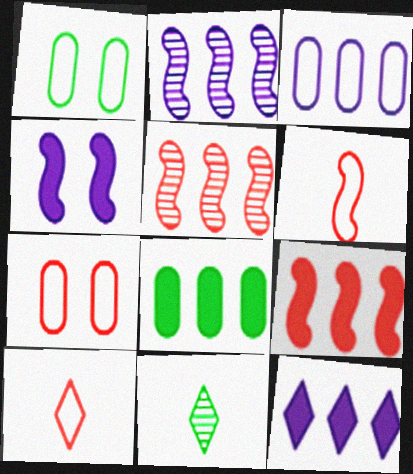[[2, 3, 12], 
[8, 9, 12]]